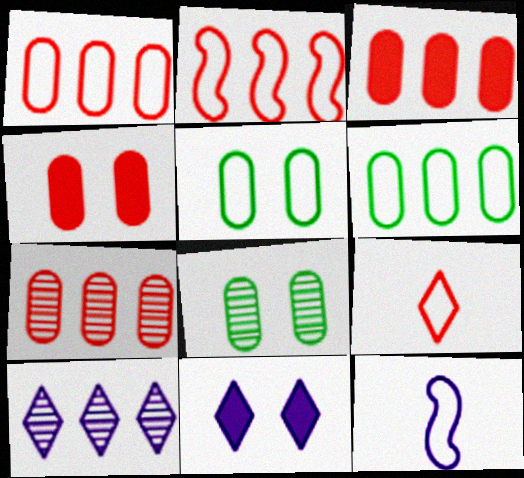[[1, 3, 7]]